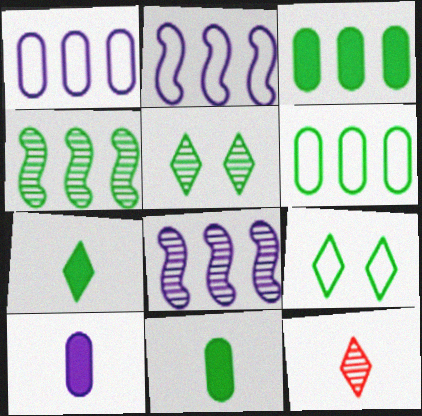[[4, 9, 11]]